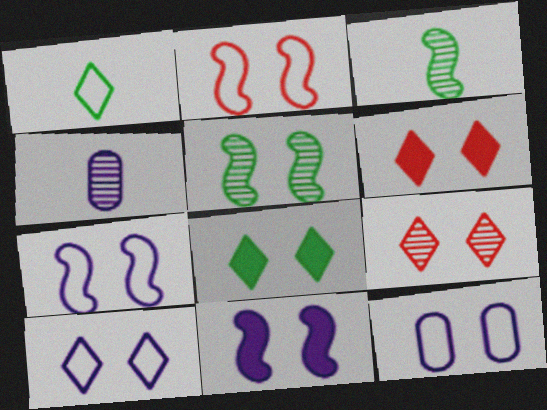[[2, 5, 11], 
[5, 6, 12], 
[7, 10, 12], 
[8, 9, 10]]